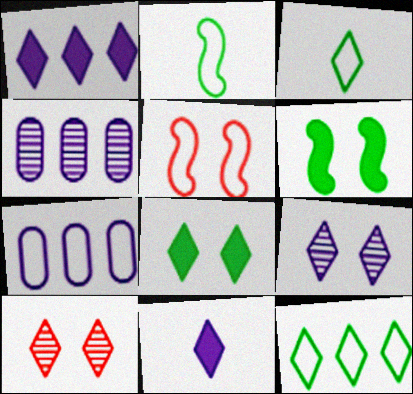[[1, 3, 10], 
[3, 5, 7], 
[10, 11, 12]]